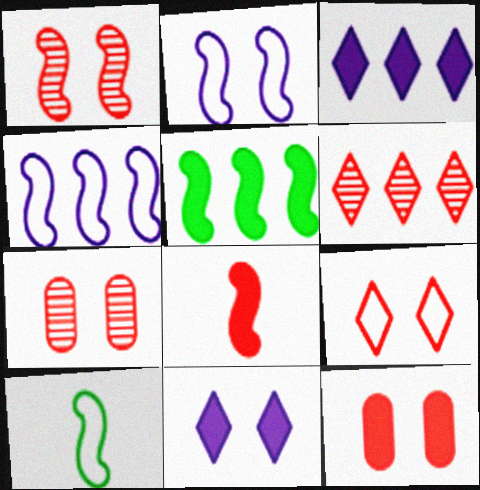[[1, 9, 12], 
[3, 7, 10]]